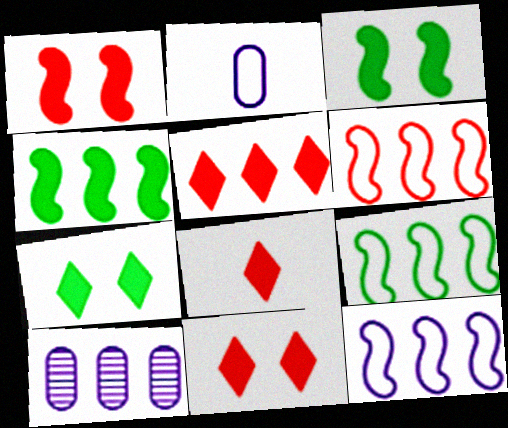[[5, 8, 11], 
[5, 9, 10], 
[6, 9, 12]]